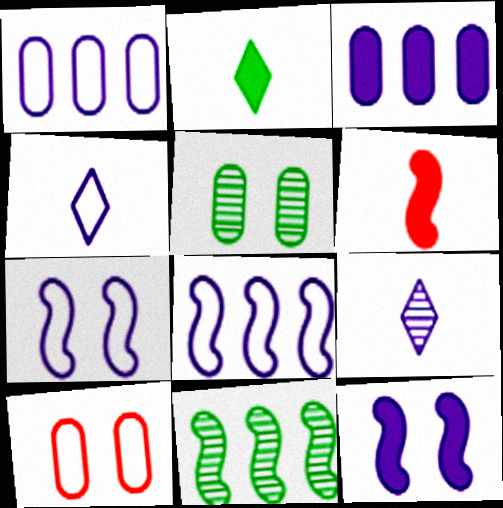[[1, 4, 7], 
[1, 9, 12], 
[3, 7, 9], 
[6, 7, 11]]